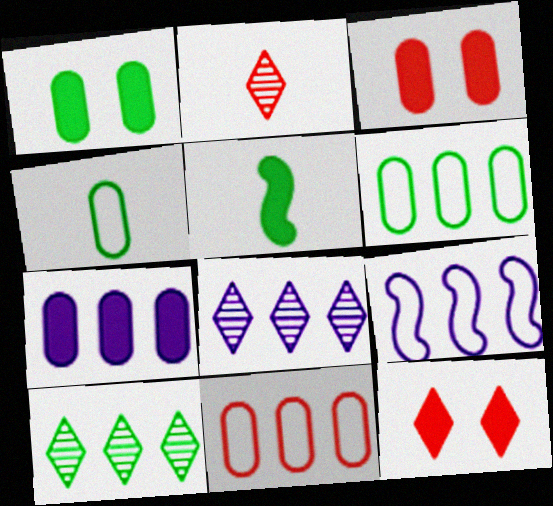[[1, 2, 9], 
[5, 7, 12], 
[7, 8, 9]]